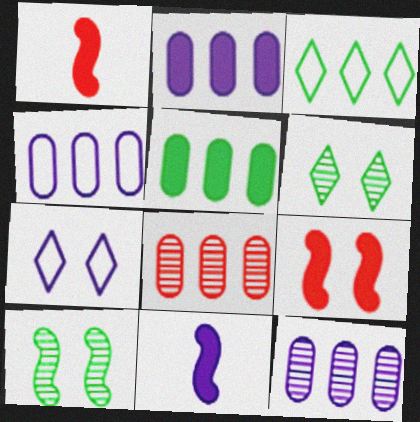[[1, 4, 6], 
[2, 4, 12], 
[4, 5, 8], 
[7, 11, 12]]